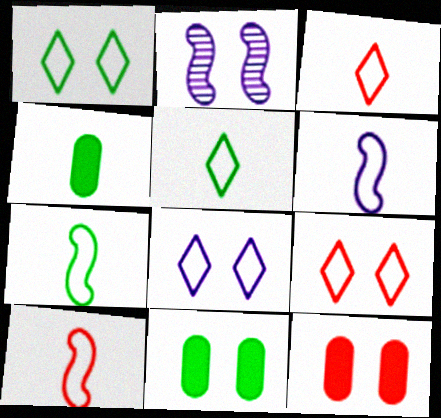[[1, 2, 12], 
[1, 8, 9], 
[2, 9, 11], 
[6, 7, 10]]